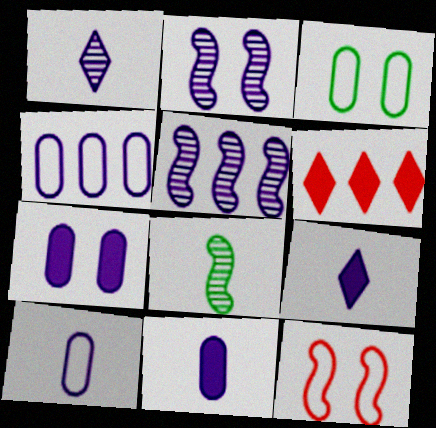[[2, 4, 9]]